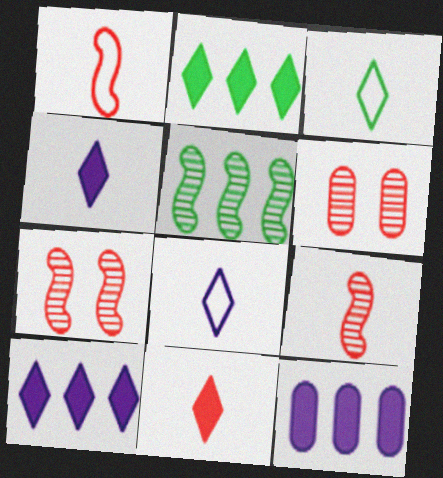[[3, 7, 12]]